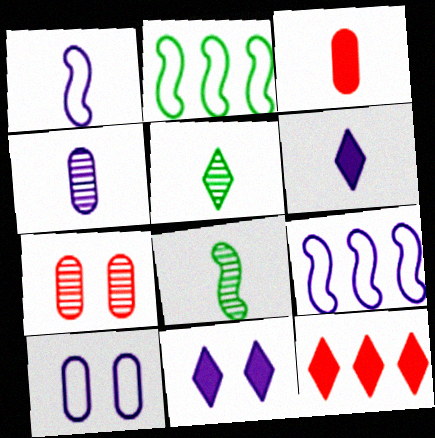[[1, 3, 5], 
[1, 4, 6], 
[2, 6, 7], 
[4, 9, 11], 
[8, 10, 12]]